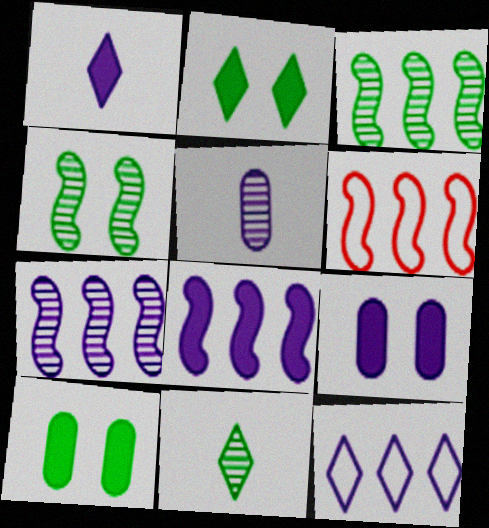[[1, 8, 9], 
[2, 5, 6], 
[3, 6, 8], 
[6, 9, 11]]